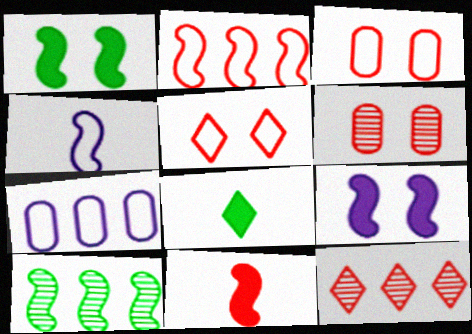[[3, 11, 12]]